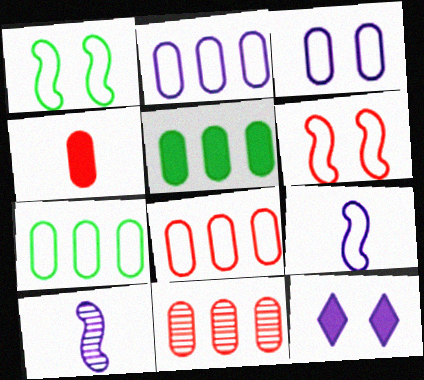[[2, 5, 11], 
[2, 7, 8], 
[2, 10, 12]]